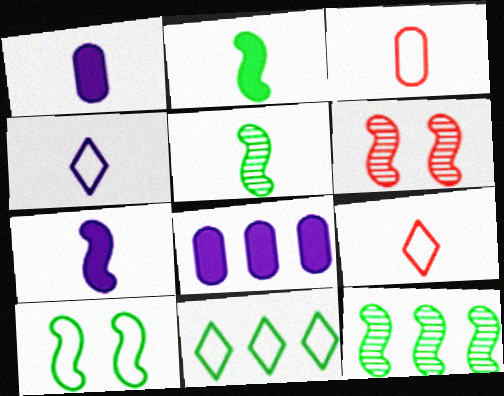[[1, 5, 9], 
[1, 6, 11], 
[2, 10, 12]]